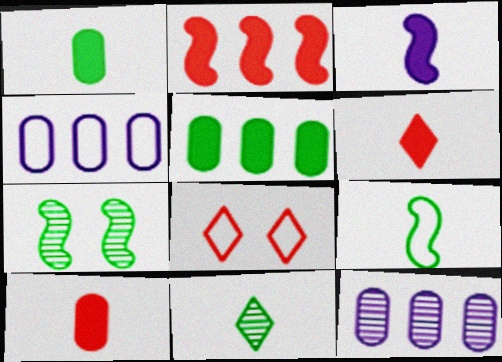[[1, 3, 6], 
[1, 9, 11], 
[4, 6, 7], 
[4, 8, 9]]